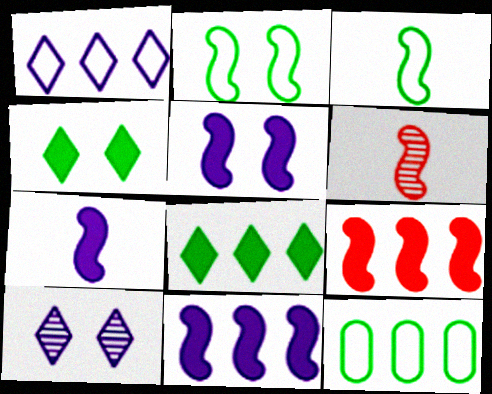[[2, 6, 11], 
[3, 6, 7], 
[5, 7, 11]]